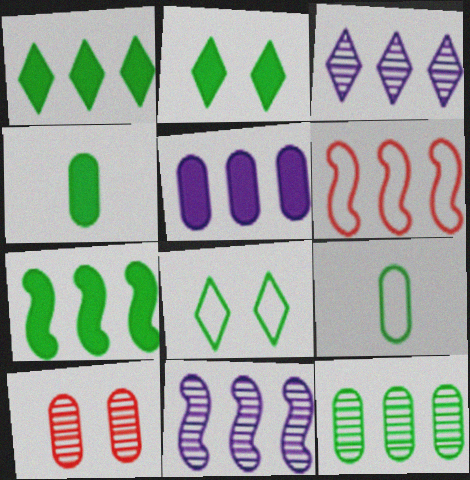[[2, 4, 7], 
[5, 9, 10], 
[6, 7, 11]]